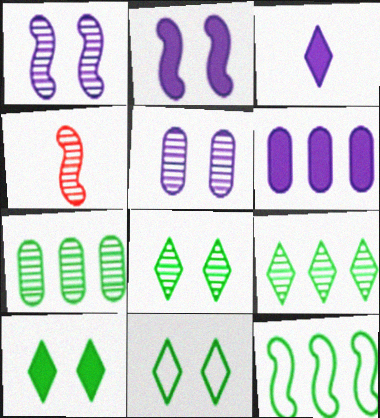[[2, 3, 6], 
[2, 4, 12], 
[4, 5, 9], 
[4, 6, 11], 
[8, 10, 11]]